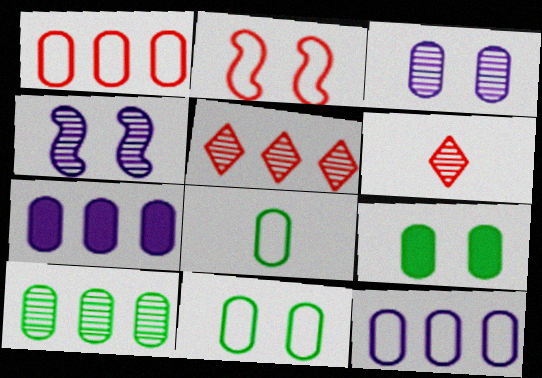[[1, 7, 10], 
[4, 6, 10], 
[8, 9, 10]]